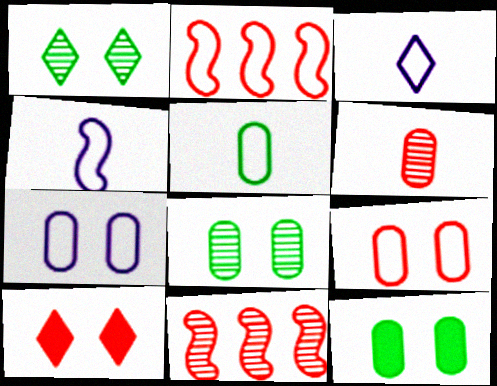[[2, 6, 10], 
[3, 11, 12]]